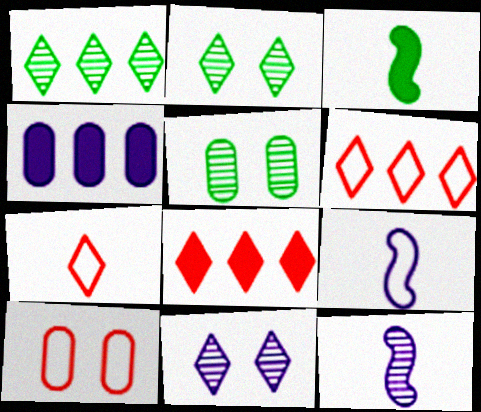[[4, 9, 11], 
[5, 8, 9]]